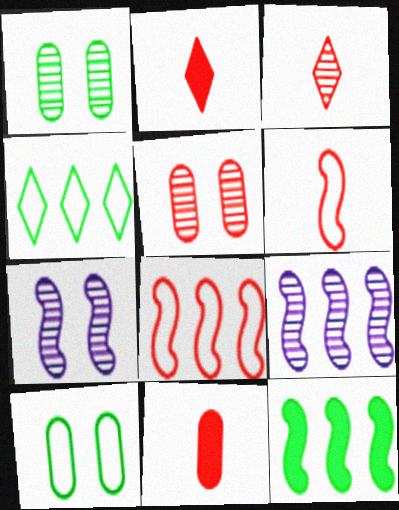[[1, 3, 9], 
[2, 5, 8], 
[2, 9, 10], 
[3, 6, 11], 
[4, 7, 11], 
[6, 7, 12], 
[8, 9, 12]]